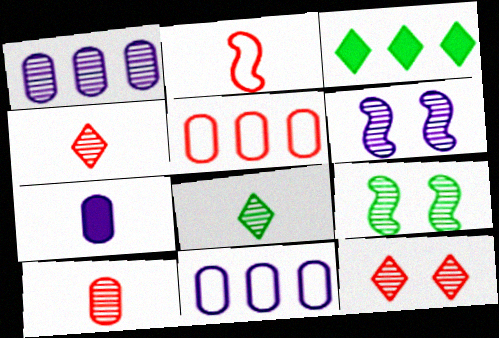[[1, 4, 9], 
[2, 7, 8]]